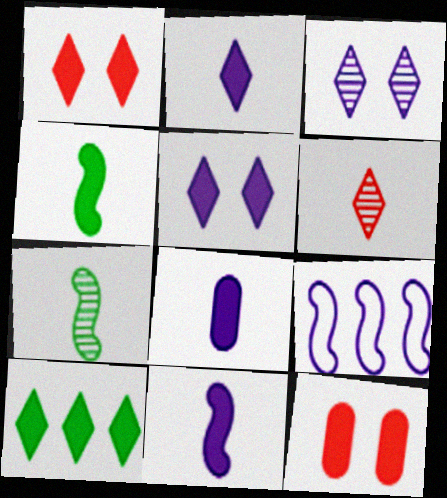[[1, 2, 10], 
[2, 8, 11], 
[3, 8, 9], 
[10, 11, 12]]